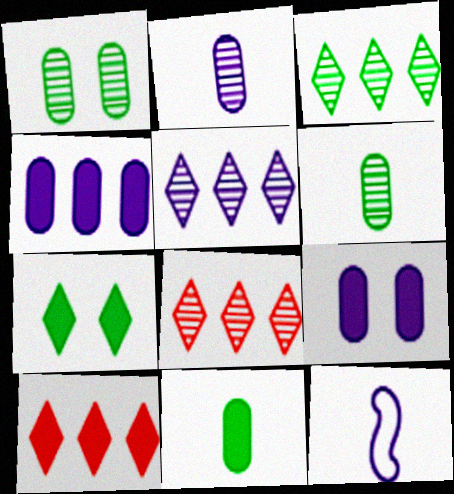[[1, 10, 12], 
[3, 5, 8], 
[5, 9, 12]]